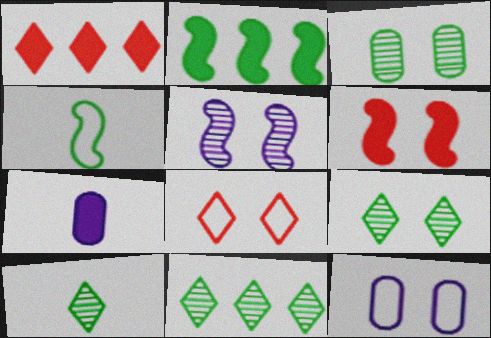[[6, 9, 12], 
[9, 10, 11]]